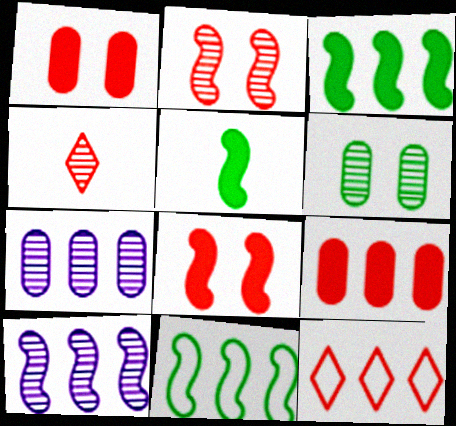[[3, 7, 12], 
[4, 6, 10]]